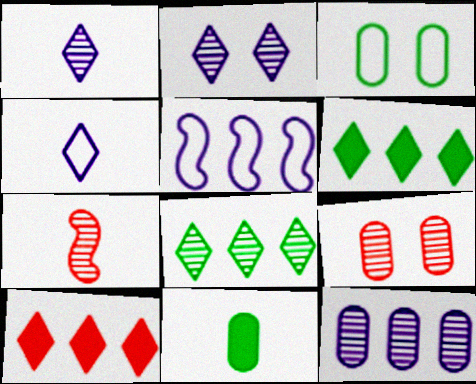[[4, 7, 11]]